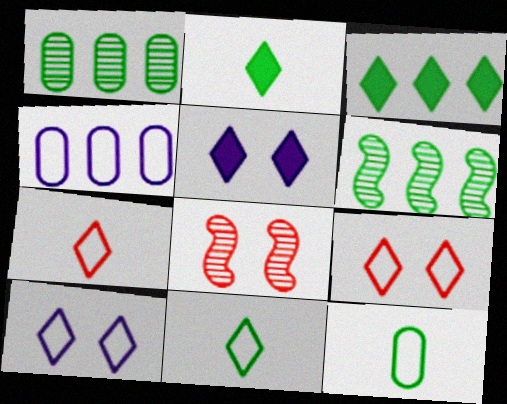[[2, 4, 8]]